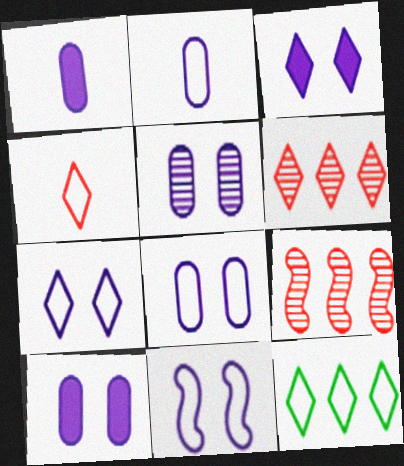[[3, 5, 11], 
[4, 7, 12], 
[5, 8, 10], 
[7, 8, 11]]